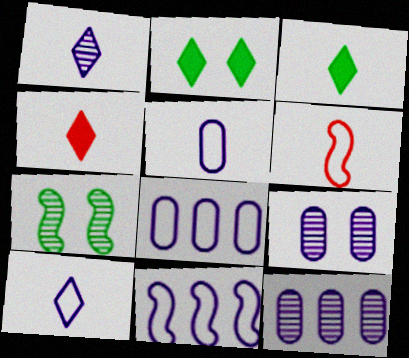[[2, 6, 12], 
[4, 7, 8]]